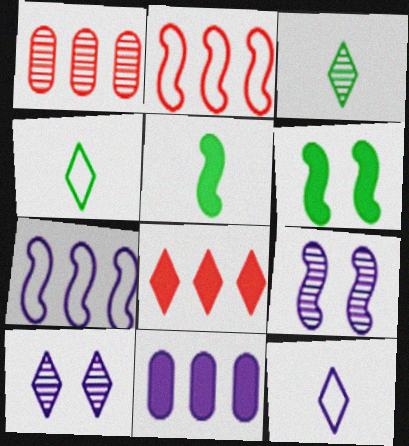[[1, 2, 8], 
[1, 3, 9], 
[1, 6, 12], 
[2, 5, 9], 
[4, 8, 10], 
[9, 11, 12]]